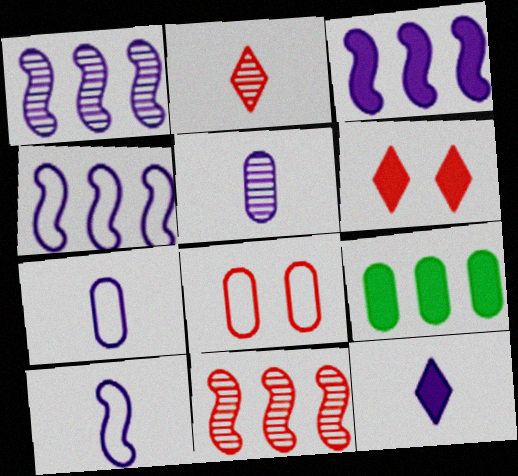[[1, 3, 4], 
[5, 8, 9], 
[5, 10, 12]]